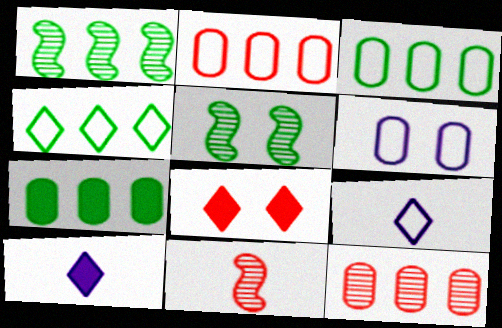[[1, 4, 7], 
[2, 5, 10], 
[2, 8, 11], 
[5, 6, 8]]